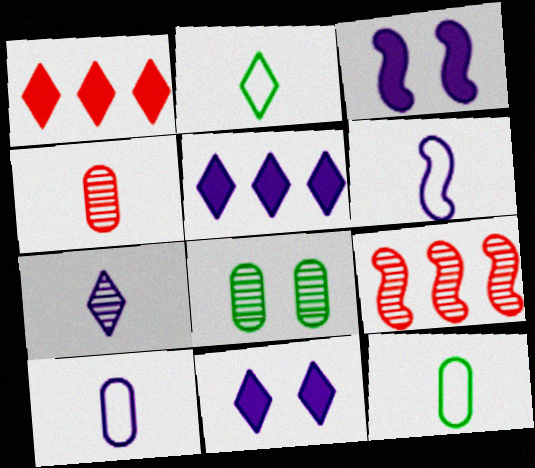[[1, 6, 8], 
[7, 8, 9], 
[9, 11, 12]]